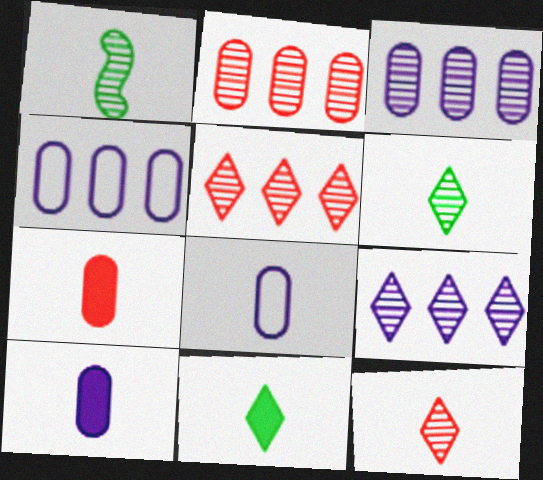[]